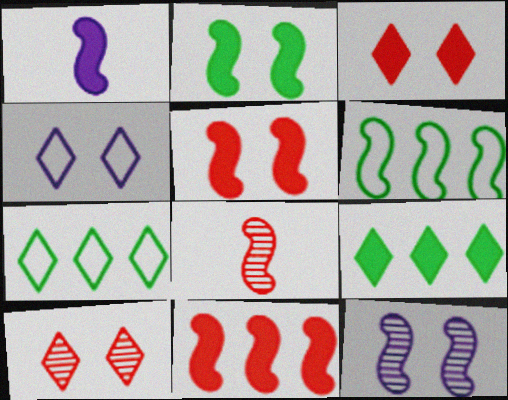[[1, 2, 11]]